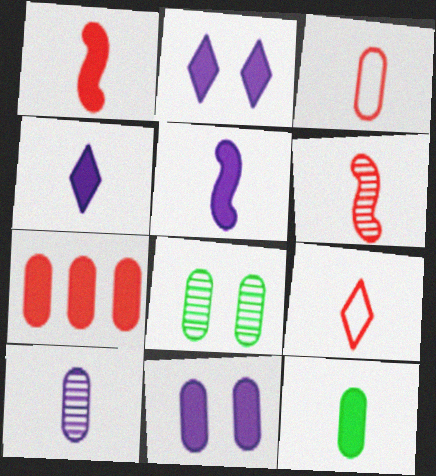[[1, 4, 12], 
[3, 10, 12], 
[7, 11, 12]]